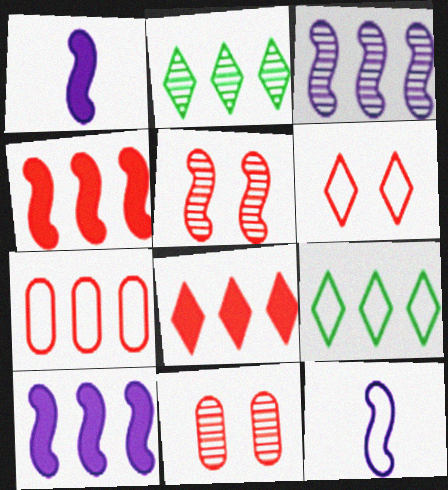[[1, 9, 11], 
[2, 7, 10]]